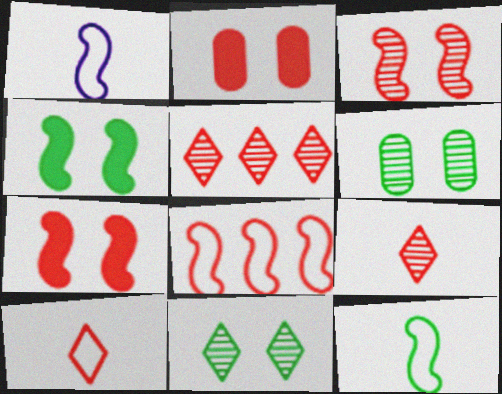[[2, 8, 9]]